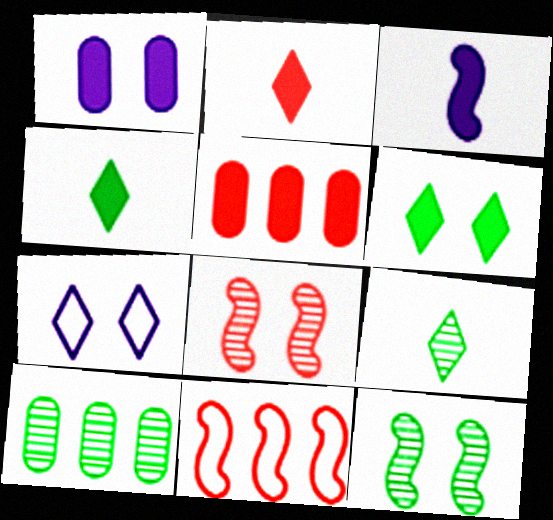[[1, 9, 11], 
[3, 5, 6], 
[3, 11, 12], 
[9, 10, 12]]